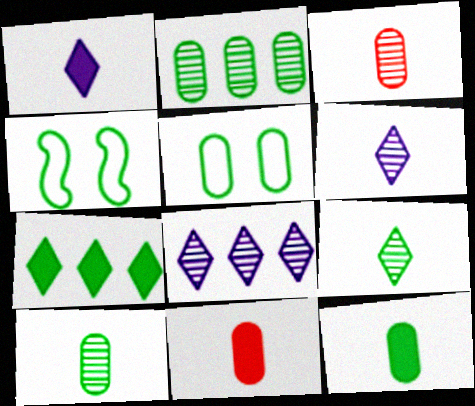[[2, 5, 12], 
[4, 7, 10], 
[4, 8, 11]]